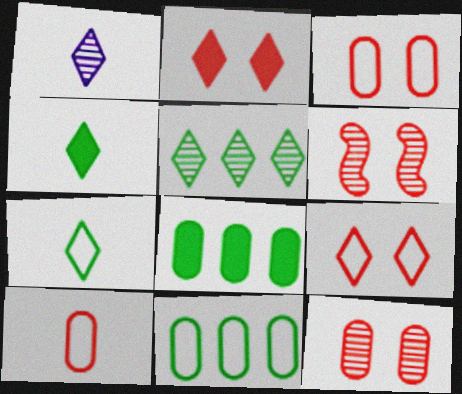[[2, 3, 6]]